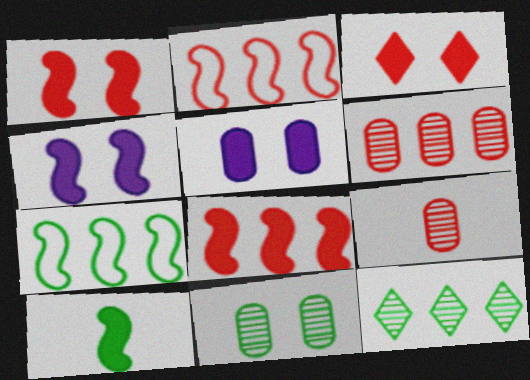[[2, 3, 9], 
[4, 8, 10]]